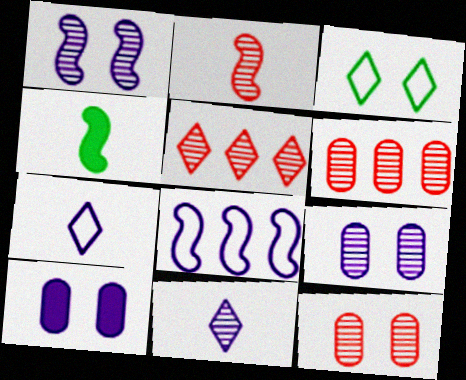[[2, 5, 12], 
[8, 10, 11]]